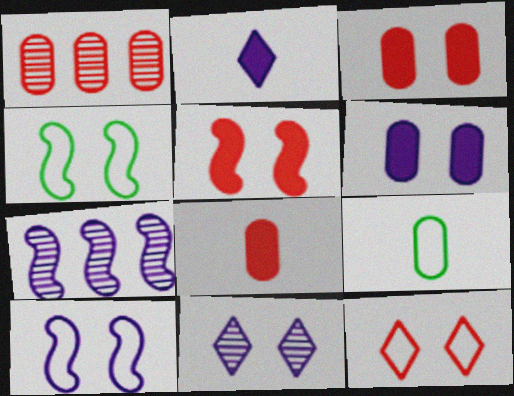[[1, 2, 4], 
[1, 6, 9], 
[3, 4, 11], 
[6, 10, 11]]